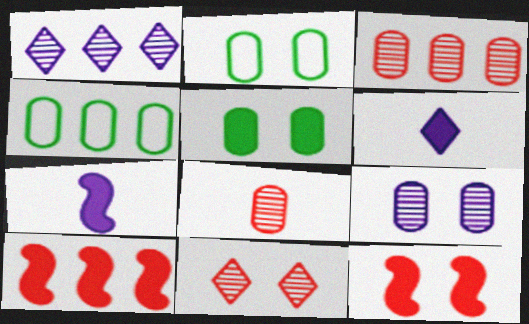[[1, 4, 10], 
[4, 7, 11], 
[5, 6, 10]]